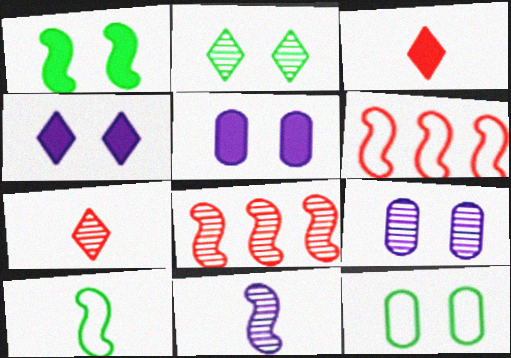[[1, 2, 12], 
[1, 6, 11]]